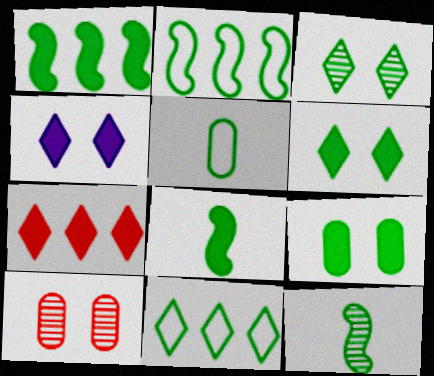[[1, 3, 5], 
[9, 11, 12]]